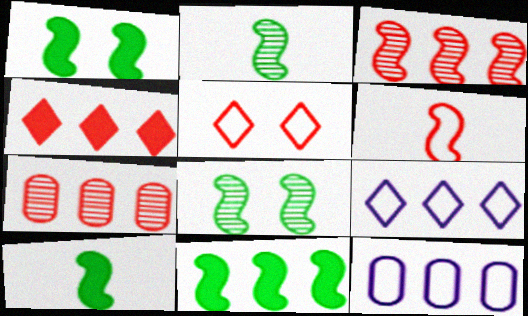[[1, 10, 11], 
[7, 9, 11]]